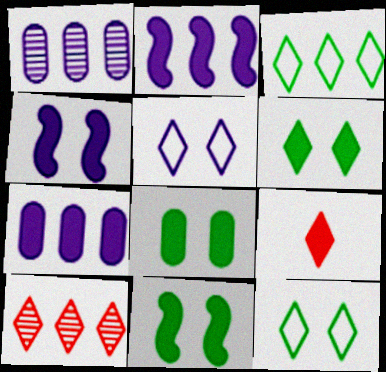[[2, 8, 9], 
[6, 8, 11], 
[7, 9, 11]]